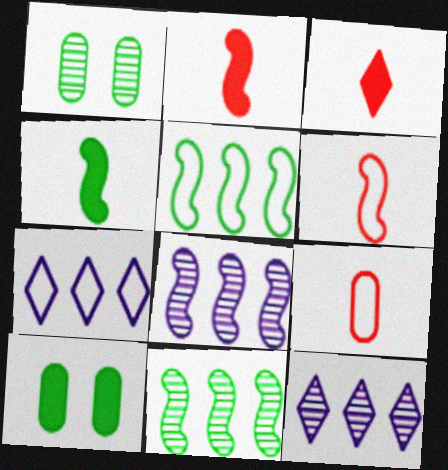[[1, 2, 7], 
[6, 10, 12]]